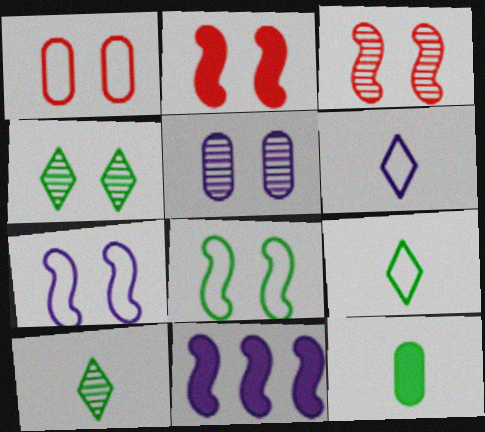[[1, 10, 11], 
[3, 4, 5], 
[5, 6, 11]]